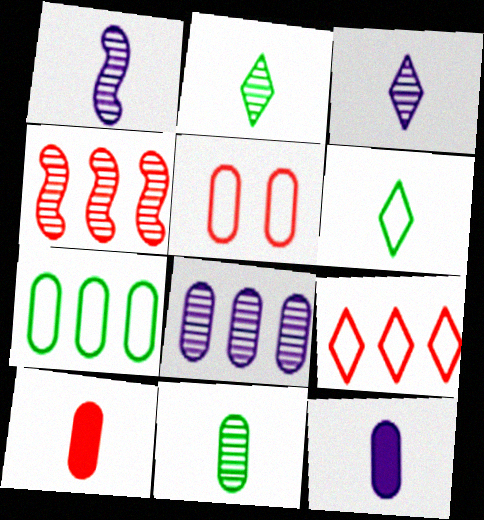[[1, 6, 10]]